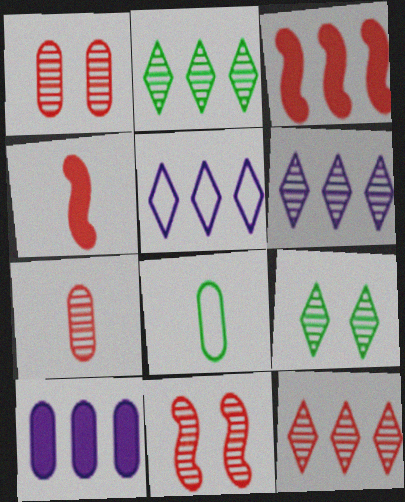[[1, 8, 10], 
[2, 6, 12], 
[7, 11, 12]]